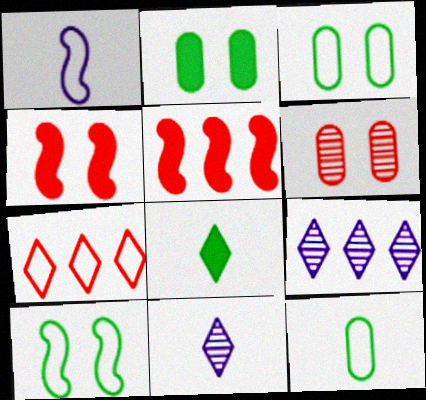[[1, 3, 7], 
[3, 5, 11], 
[4, 9, 12]]